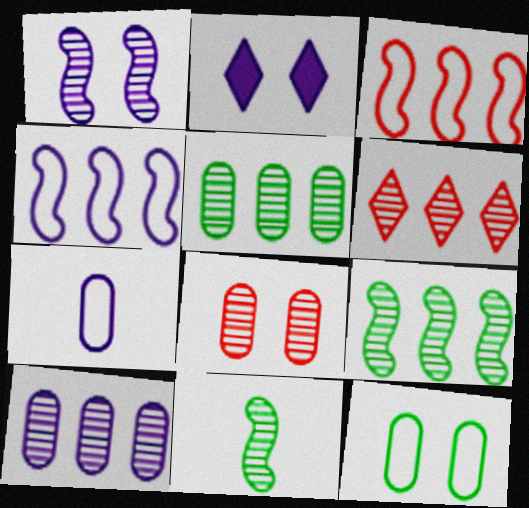[[6, 9, 10]]